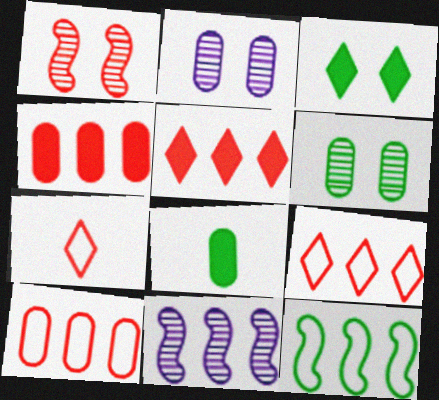[[1, 4, 7], 
[2, 8, 10]]